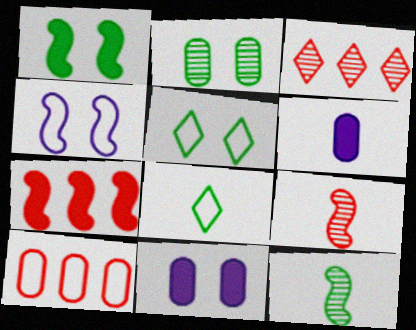[[1, 2, 5], 
[2, 6, 10], 
[3, 7, 10], 
[4, 7, 12], 
[4, 8, 10], 
[6, 8, 9]]